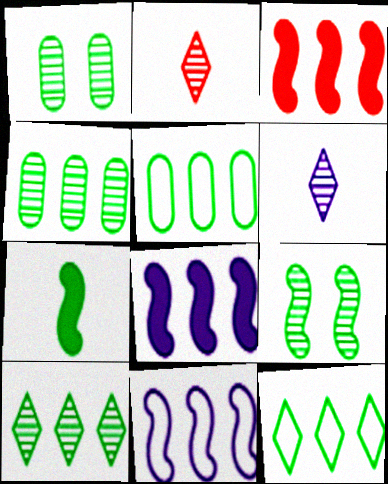[[1, 7, 12]]